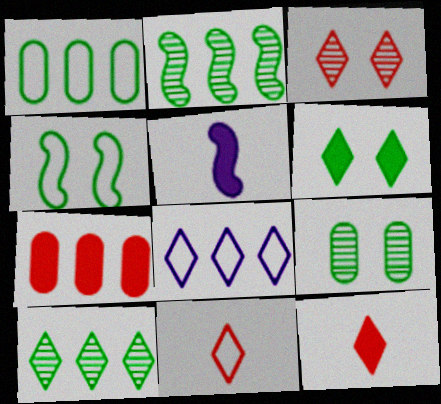[[1, 3, 5], 
[2, 7, 8], 
[4, 6, 9], 
[5, 6, 7]]